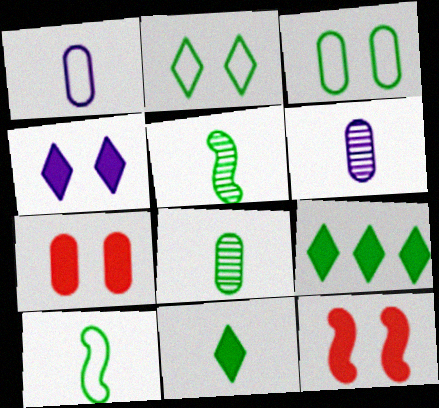[[3, 5, 9], 
[8, 10, 11]]